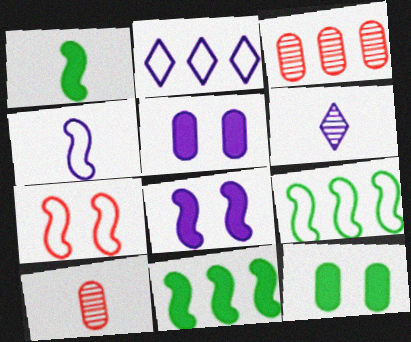[[2, 3, 11], 
[4, 7, 9]]